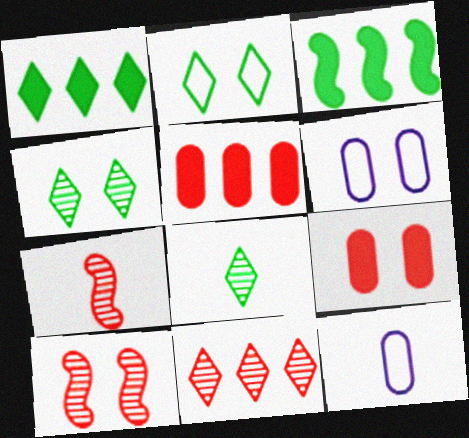[[1, 2, 8], 
[1, 6, 7], 
[1, 10, 12]]